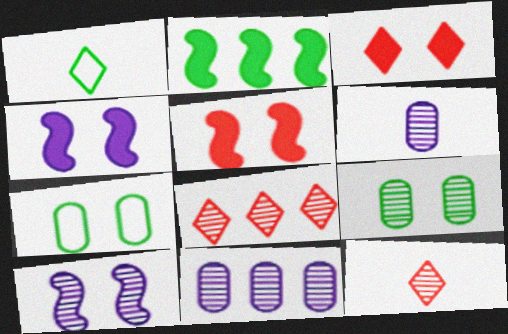[[1, 2, 9], 
[1, 5, 11], 
[3, 7, 10]]